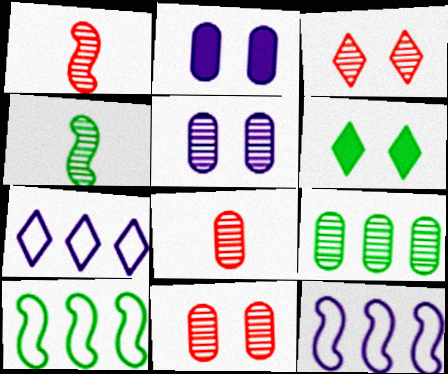[[5, 8, 9], 
[6, 8, 12]]